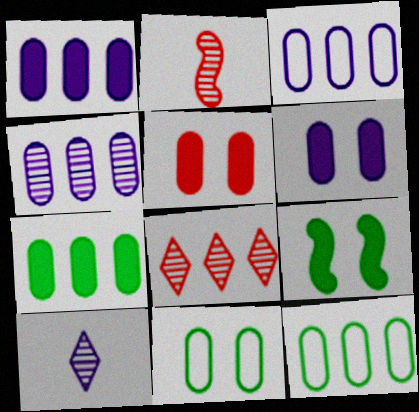[[1, 3, 4]]